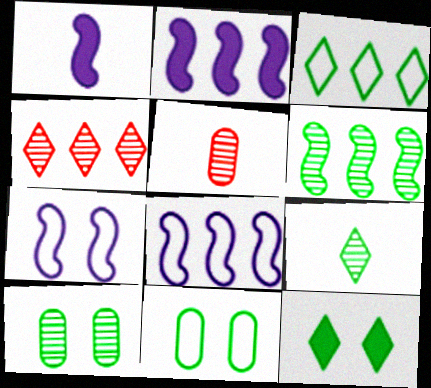[[1, 4, 11], 
[3, 9, 12], 
[5, 8, 12], 
[6, 9, 10]]